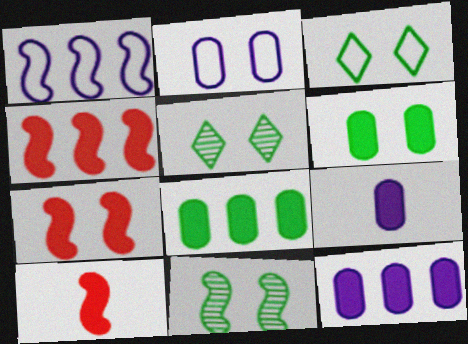[[1, 10, 11], 
[2, 5, 7], 
[3, 6, 11], 
[4, 7, 10]]